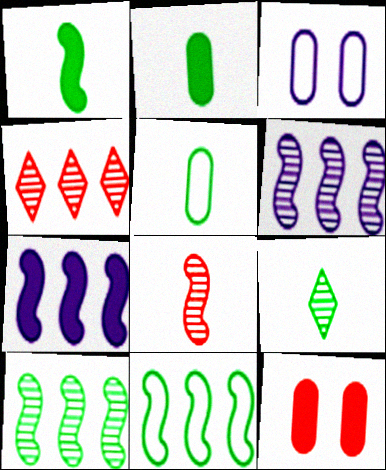[[1, 3, 4], 
[1, 5, 9]]